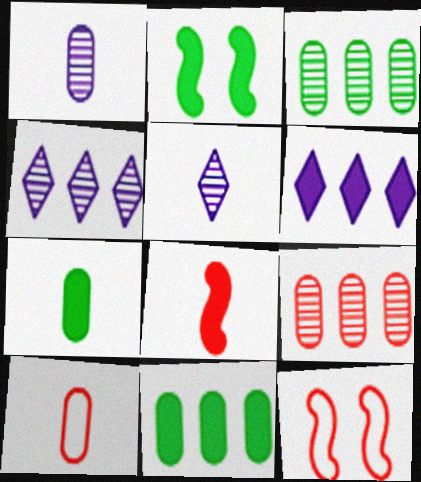[[1, 7, 10], 
[2, 4, 10], 
[4, 7, 12], 
[5, 11, 12]]